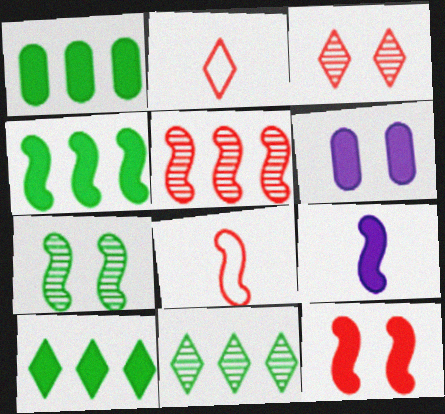[[1, 4, 10], 
[4, 9, 12], 
[5, 8, 12], 
[6, 8, 11]]